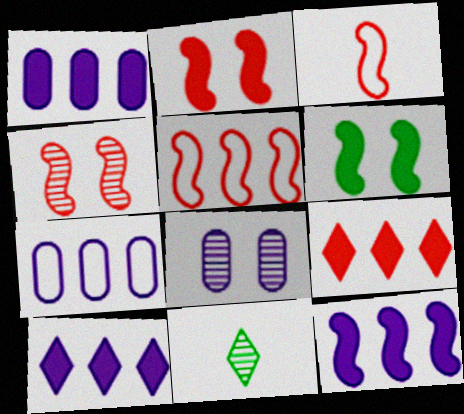[[1, 10, 12], 
[2, 7, 11]]